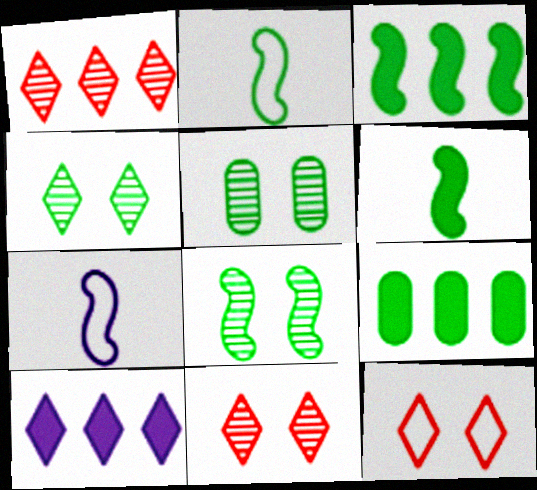[[2, 3, 8], 
[2, 4, 9], 
[4, 5, 8], 
[7, 9, 11]]